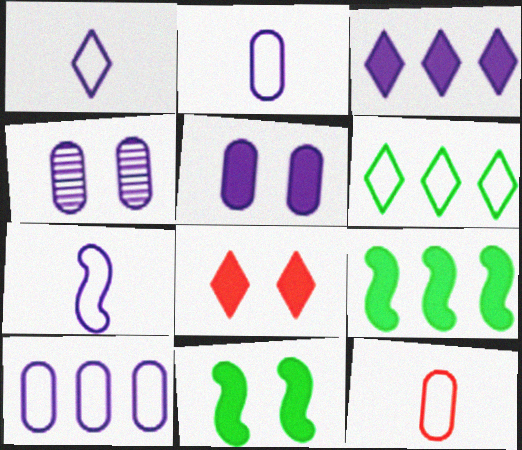[[1, 2, 7], 
[3, 4, 7], 
[5, 8, 11]]